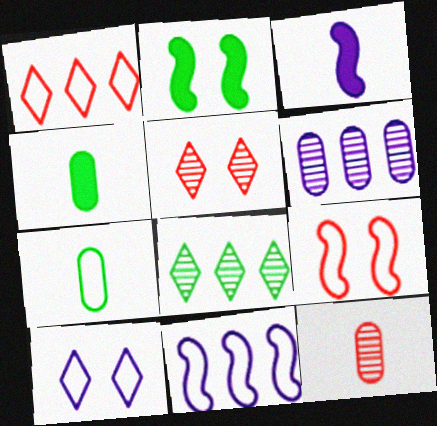[[2, 7, 8], 
[3, 6, 10], 
[4, 5, 11]]